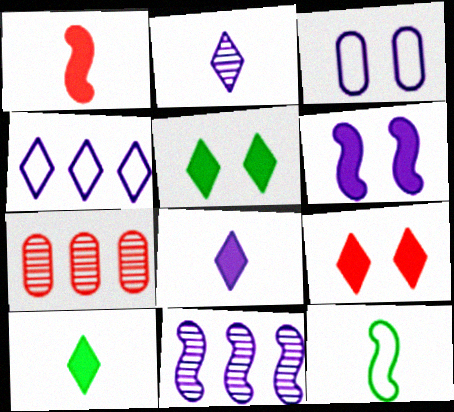[[3, 8, 11]]